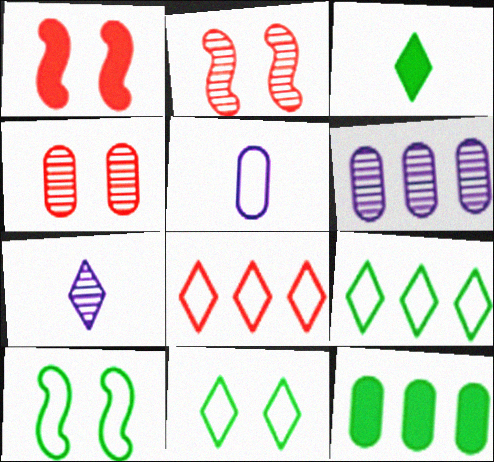[[4, 5, 12], 
[5, 8, 10]]